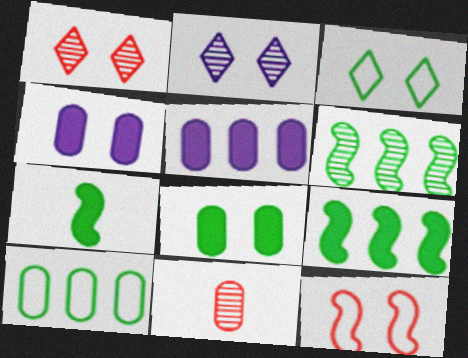[[2, 6, 11], 
[2, 8, 12], 
[4, 10, 11]]